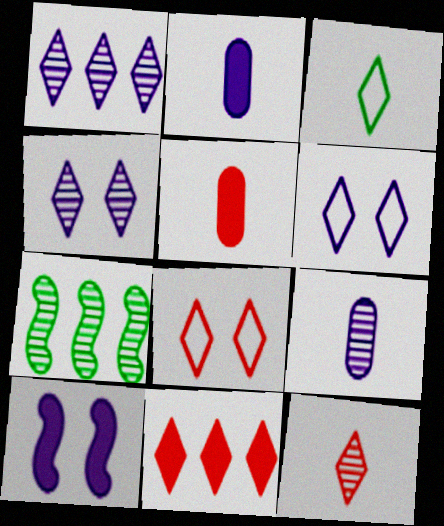[[2, 7, 8], 
[3, 4, 11], 
[5, 6, 7], 
[8, 11, 12]]